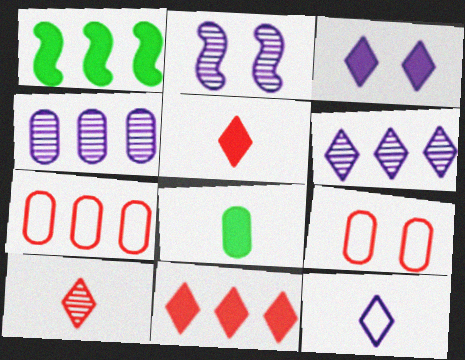[[1, 6, 7], 
[3, 6, 12], 
[4, 8, 9]]